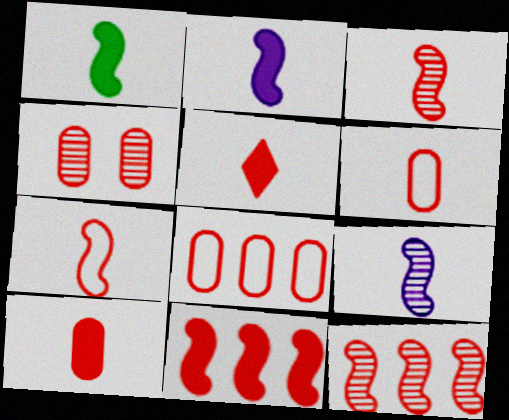[[1, 7, 9], 
[3, 5, 6], 
[4, 8, 10]]